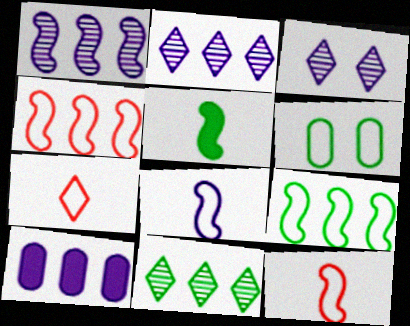[[3, 8, 10], 
[4, 10, 11], 
[5, 6, 11]]